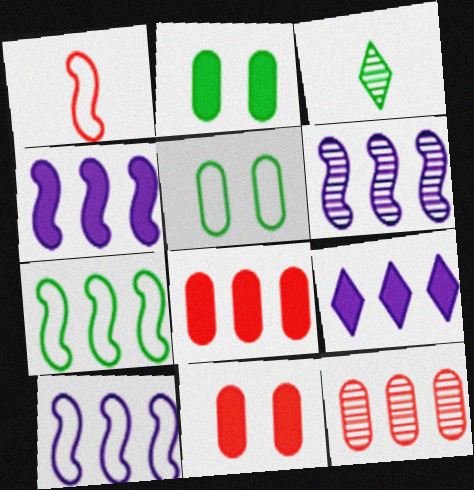[[2, 3, 7], 
[3, 10, 11], 
[4, 6, 10], 
[7, 9, 12]]